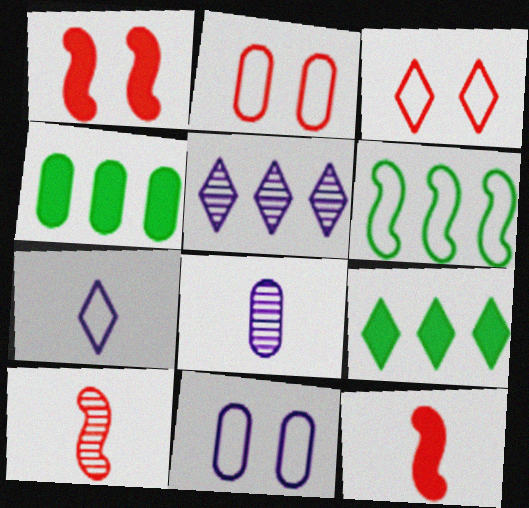[[2, 4, 8], 
[2, 6, 7], 
[9, 10, 11]]